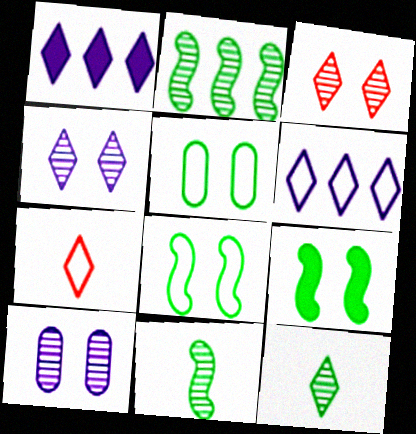[]